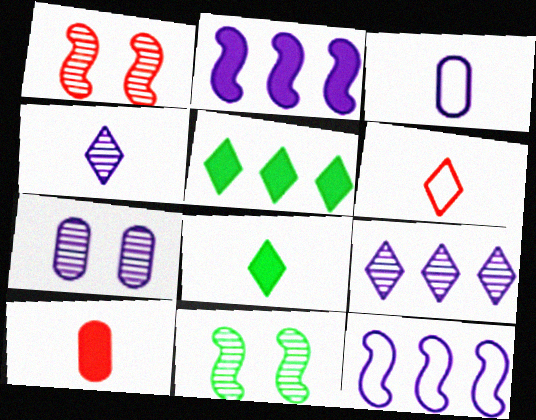[[1, 3, 5], 
[4, 6, 8]]